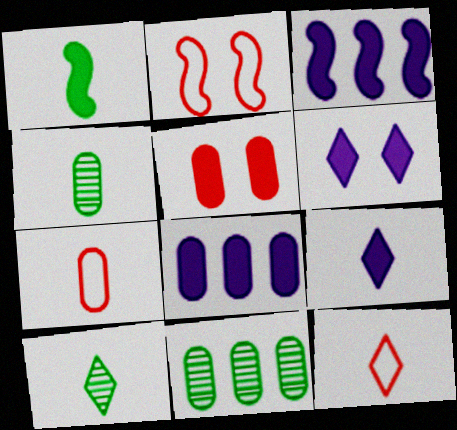[[2, 8, 10], 
[2, 9, 11], 
[9, 10, 12]]